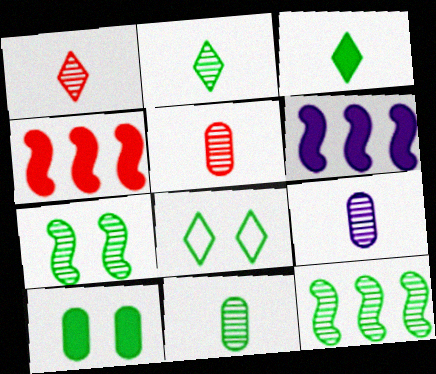[[4, 8, 9], 
[5, 6, 8], 
[5, 9, 11], 
[7, 8, 10]]